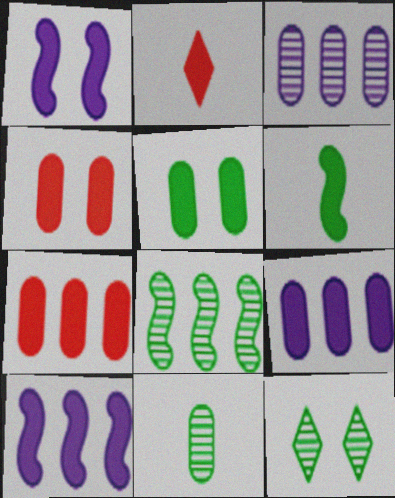[[2, 5, 10], 
[8, 11, 12]]